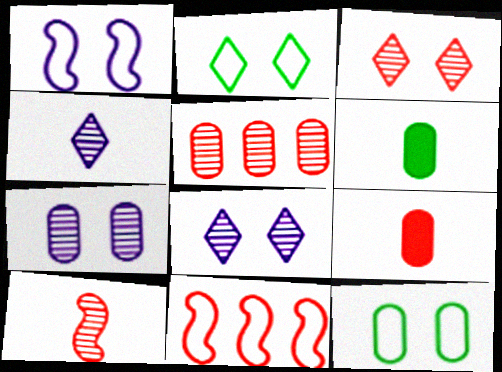[[3, 5, 10], 
[3, 9, 11], 
[6, 8, 11]]